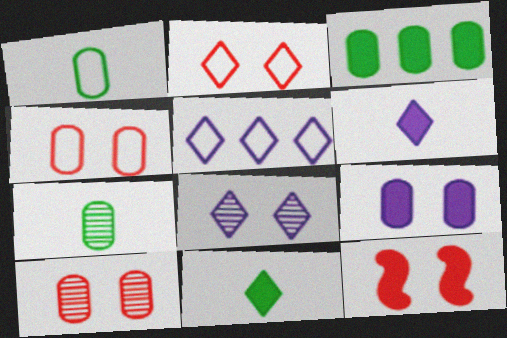[[2, 10, 12], 
[3, 6, 12], 
[5, 6, 8], 
[5, 7, 12]]